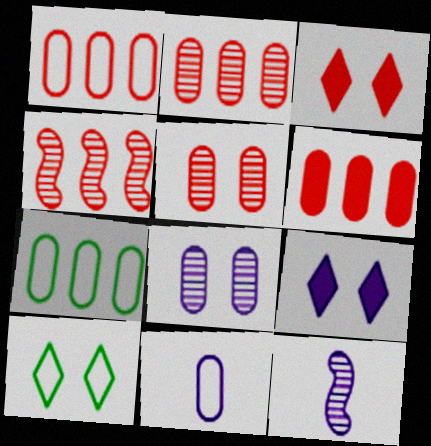[[1, 2, 6], 
[3, 7, 12], 
[6, 10, 12]]